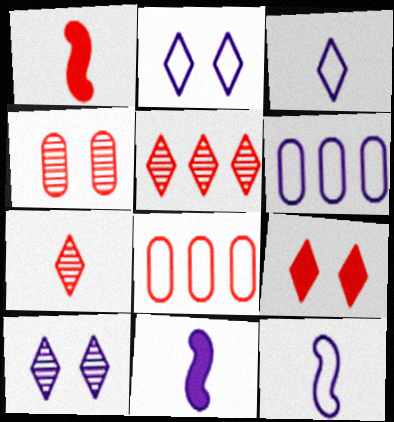[[2, 6, 12], 
[6, 10, 11]]